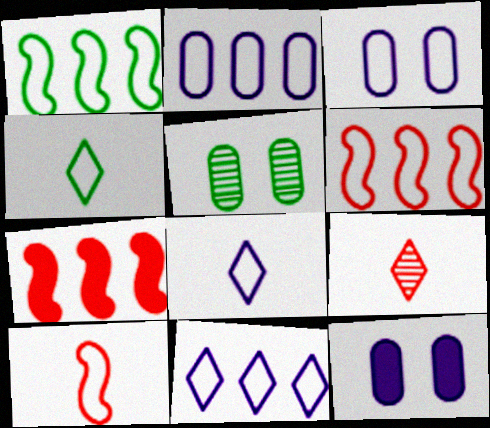[[1, 9, 12], 
[3, 4, 6], 
[5, 7, 8]]